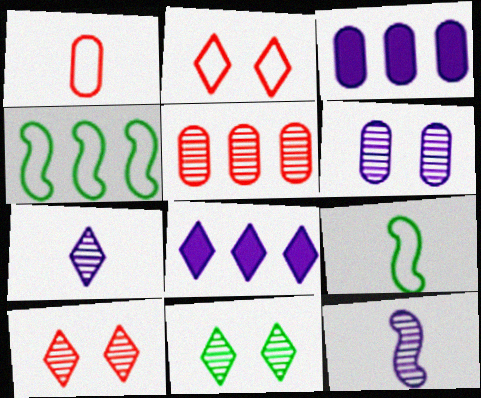[[3, 9, 10], 
[4, 5, 8], 
[5, 11, 12]]